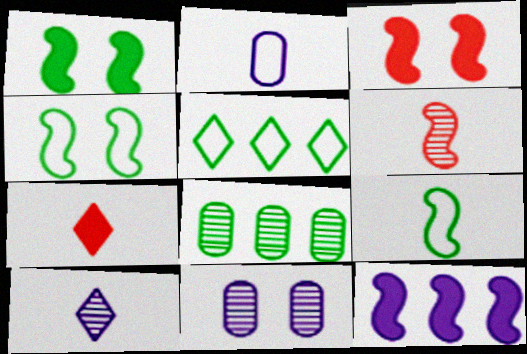[[4, 6, 12]]